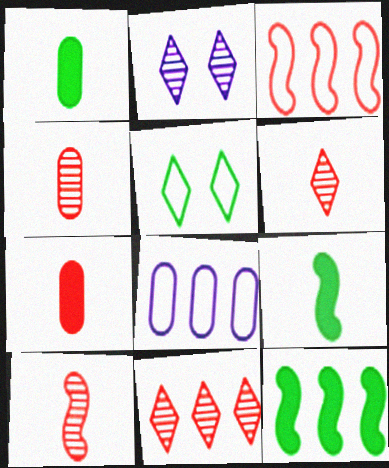[[1, 2, 3], 
[4, 6, 10], 
[8, 11, 12]]